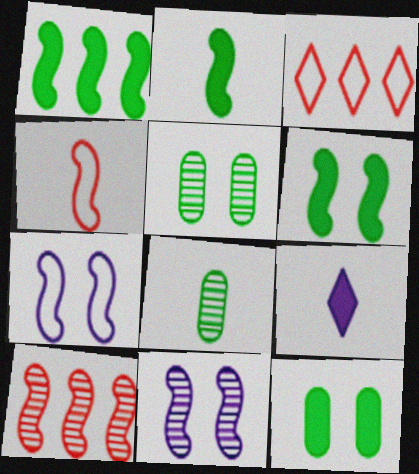[[1, 2, 6], 
[1, 4, 11], 
[2, 7, 10], 
[4, 8, 9]]